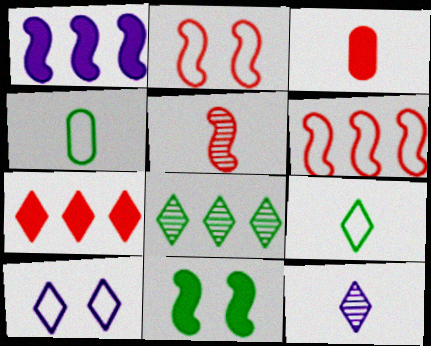[[4, 6, 10], 
[4, 8, 11]]